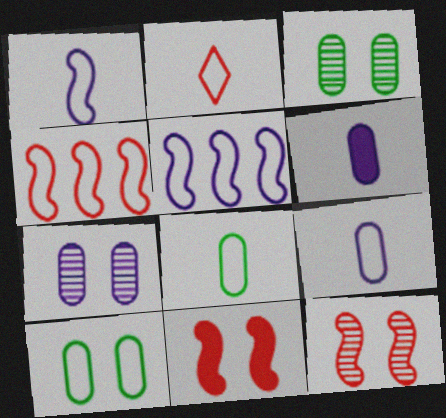[[1, 2, 8], 
[2, 5, 10]]